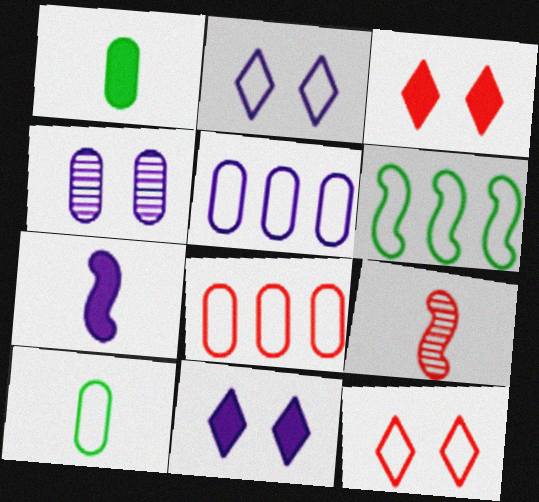[[1, 4, 8], 
[3, 8, 9]]